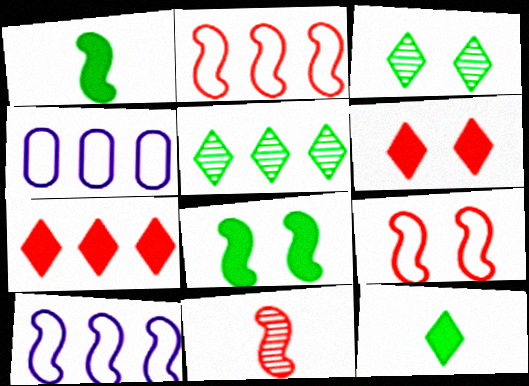[[8, 10, 11]]